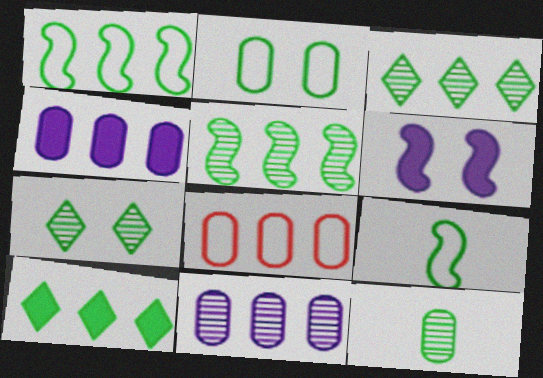[[5, 7, 12]]